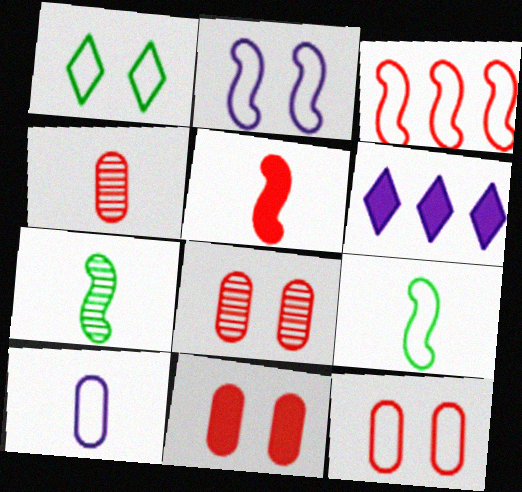[[1, 2, 12], 
[1, 3, 10], 
[2, 3, 9], 
[6, 7, 12], 
[6, 8, 9], 
[8, 11, 12]]